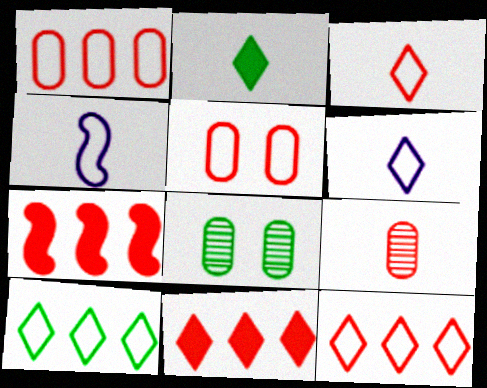[[2, 4, 9], 
[4, 5, 10], 
[4, 8, 11], 
[6, 7, 8]]